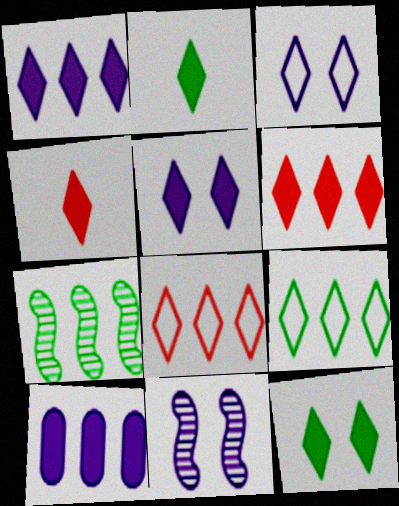[[1, 4, 12], 
[2, 5, 6], 
[7, 8, 10]]